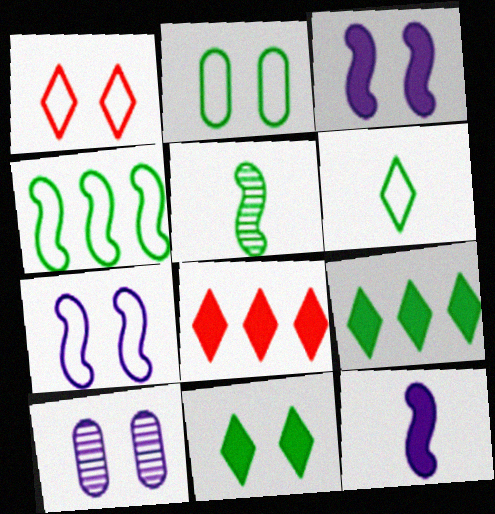[[1, 2, 7], 
[2, 4, 6], 
[2, 5, 9]]